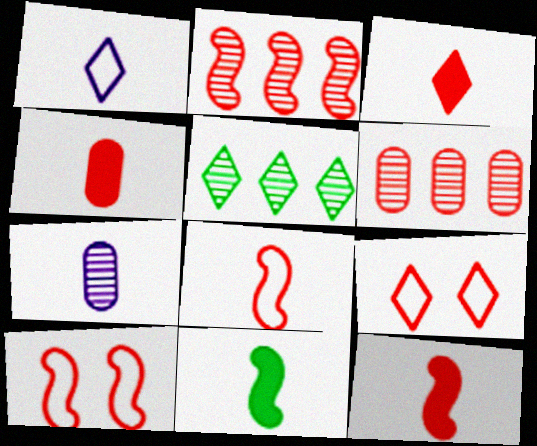[[2, 4, 9], 
[2, 10, 12], 
[3, 4, 12], 
[3, 6, 10], 
[6, 9, 12]]